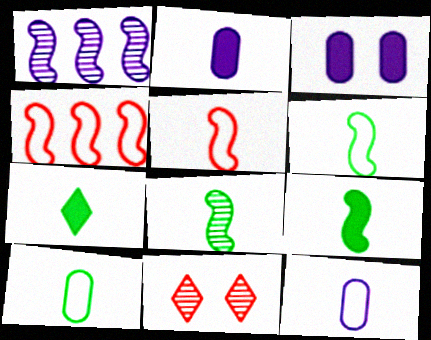[[6, 8, 9], 
[7, 8, 10]]